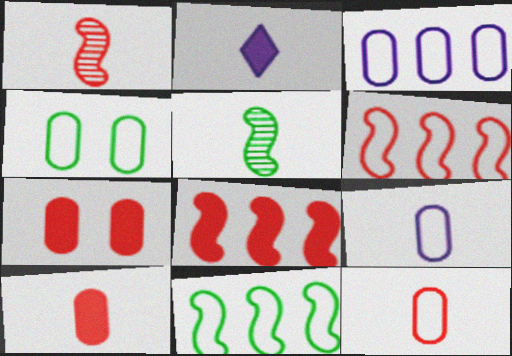[[2, 5, 12], 
[3, 4, 12]]